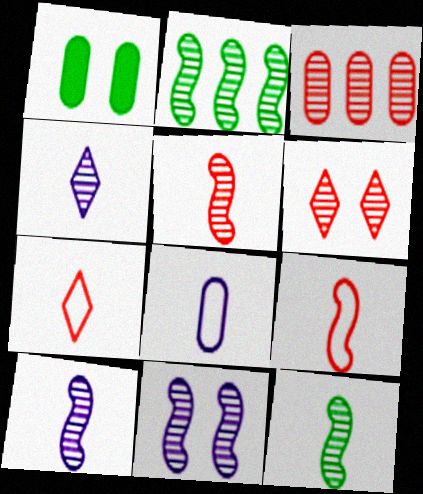[[1, 3, 8], 
[2, 5, 11], 
[3, 5, 6], 
[5, 10, 12]]